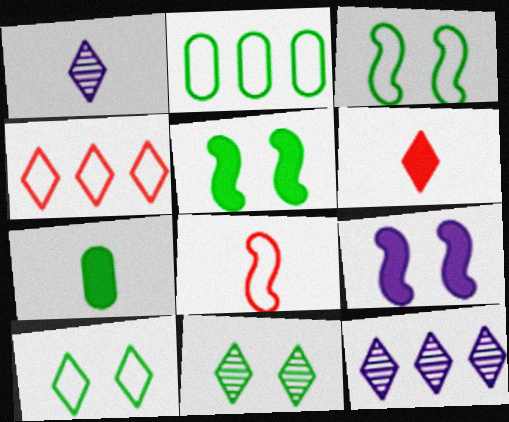[[1, 7, 8], 
[6, 10, 12]]